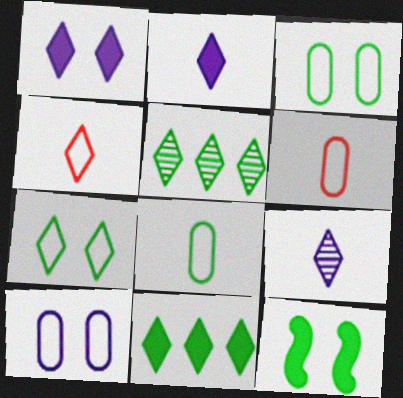[[1, 4, 5], 
[5, 8, 12]]